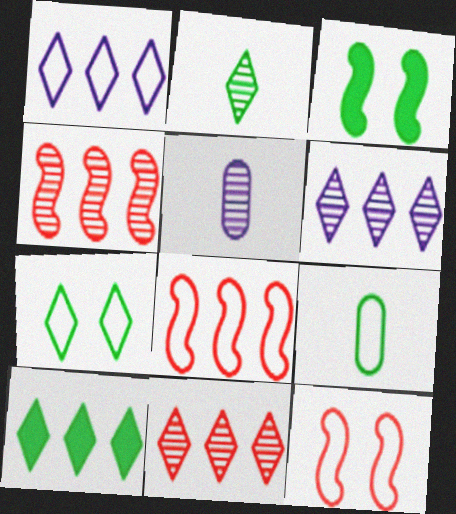[[1, 9, 12], 
[1, 10, 11], 
[2, 7, 10], 
[5, 10, 12]]